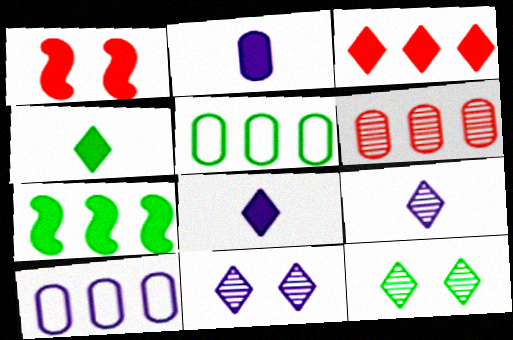[[1, 5, 9]]